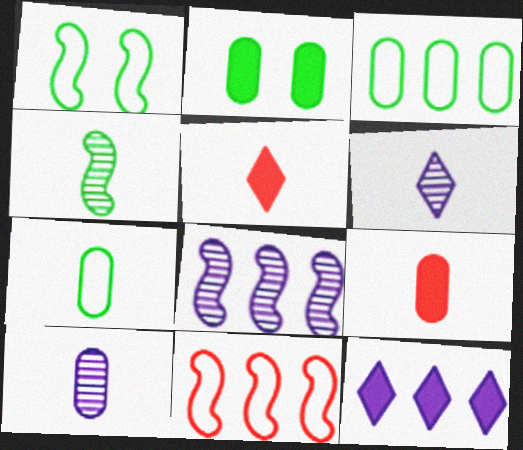[[2, 6, 11], 
[7, 9, 10]]